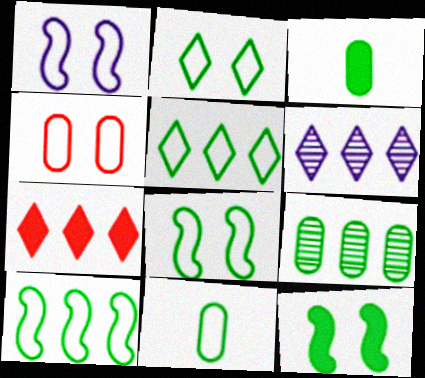[[1, 2, 4], 
[2, 10, 11], 
[5, 6, 7], 
[5, 8, 11]]